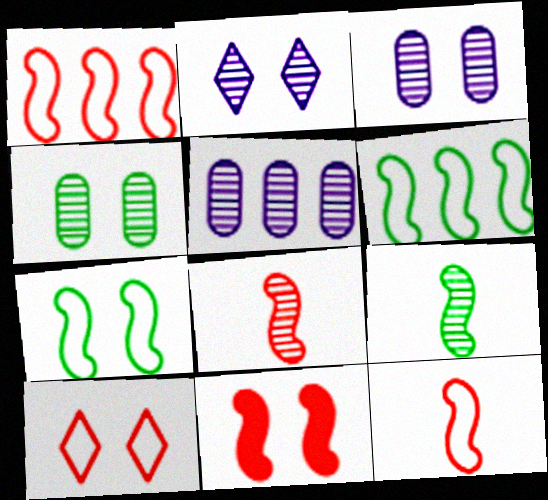[[1, 8, 11]]